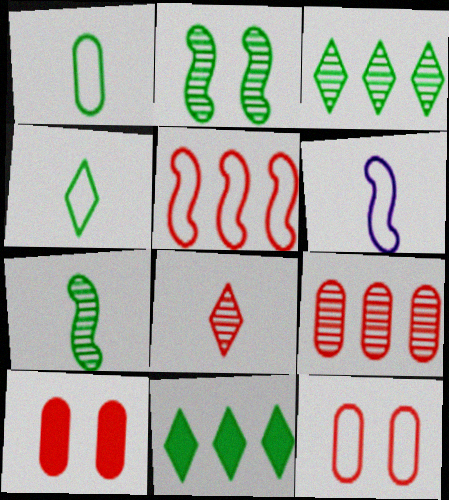[[1, 2, 11], 
[3, 6, 10], 
[5, 8, 10]]